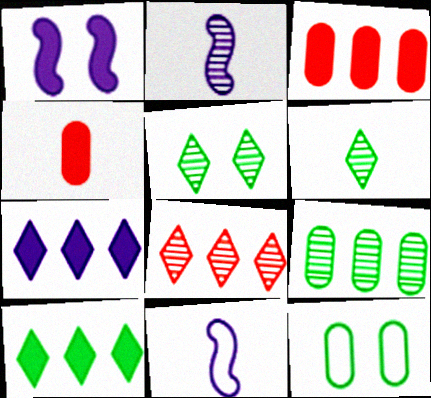[[1, 4, 10], 
[3, 5, 11], 
[4, 6, 11]]